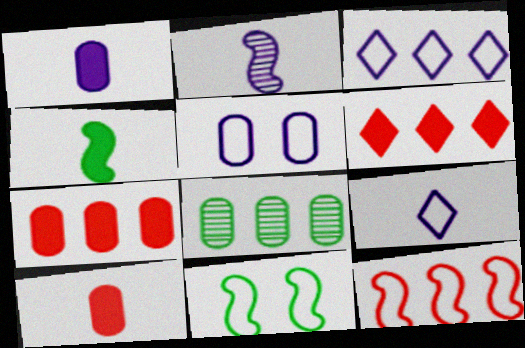[[1, 2, 9], 
[5, 8, 10]]